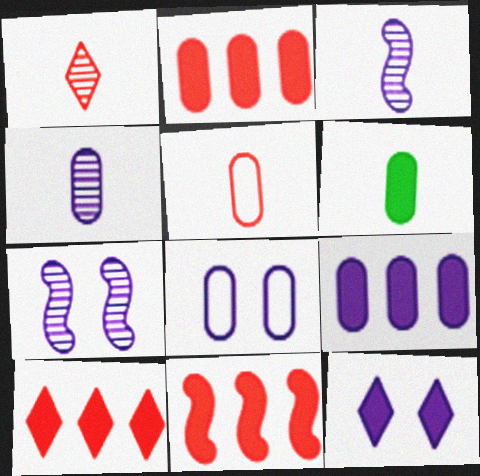[[2, 10, 11], 
[4, 5, 6], 
[4, 8, 9], 
[6, 11, 12], 
[7, 8, 12]]